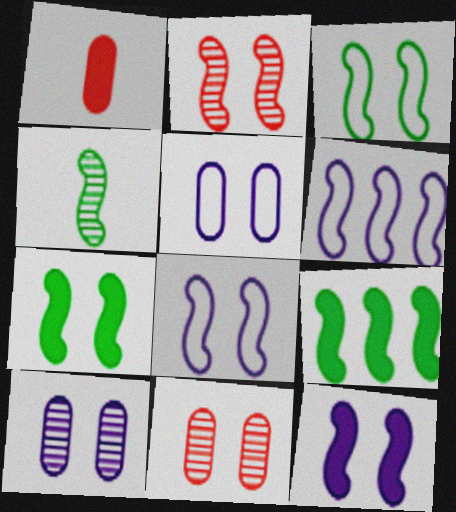[[2, 3, 12], 
[2, 7, 8], 
[3, 4, 9]]